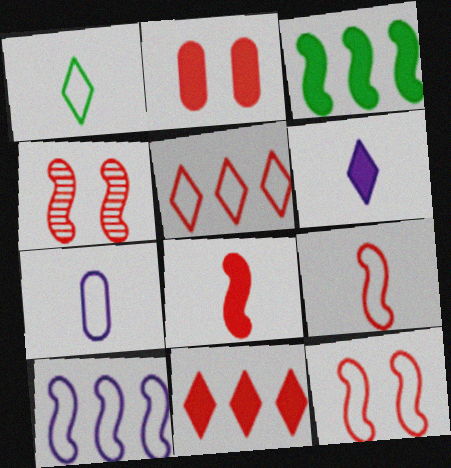[[1, 7, 9], 
[2, 3, 6], 
[2, 8, 11]]